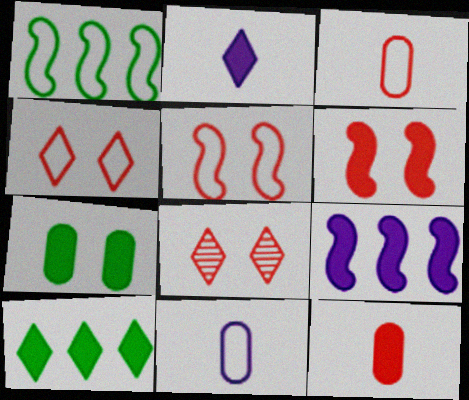[[1, 4, 11]]